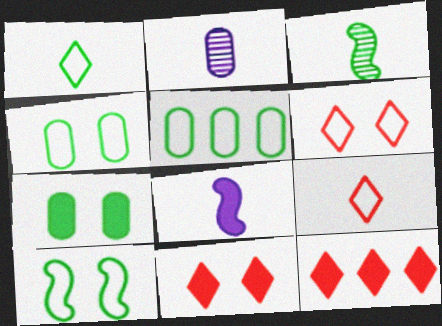[[1, 5, 10], 
[2, 10, 12], 
[7, 8, 12]]